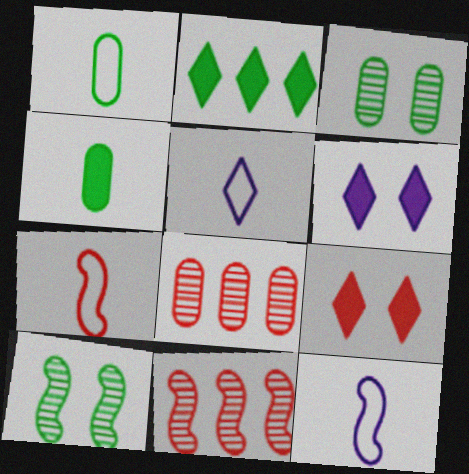[[1, 2, 10], 
[1, 5, 7], 
[1, 6, 11], 
[7, 8, 9]]